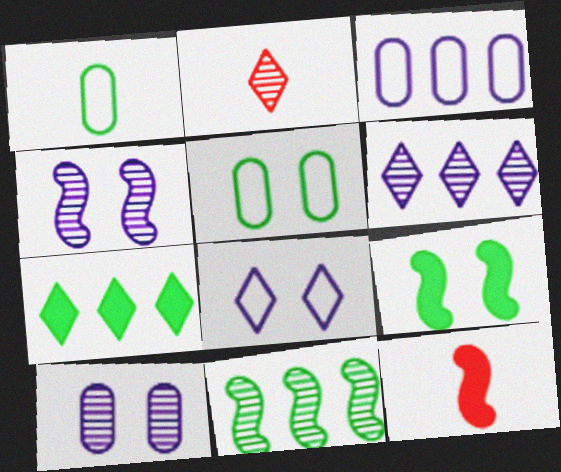[[2, 3, 9], 
[2, 7, 8], 
[2, 10, 11], 
[5, 6, 12]]